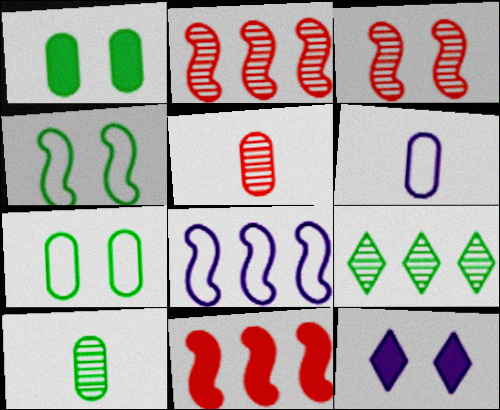[[3, 7, 12]]